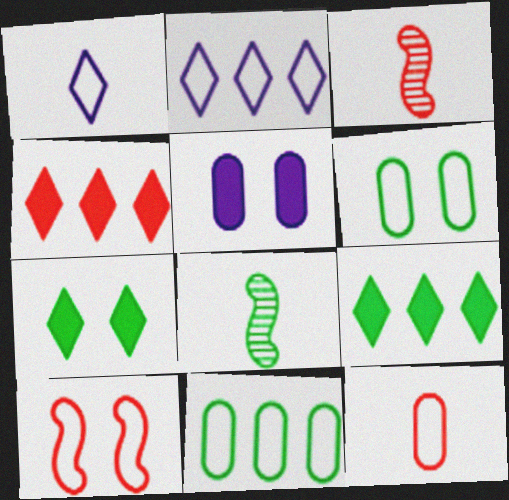[[1, 10, 11], 
[6, 8, 9], 
[7, 8, 11]]